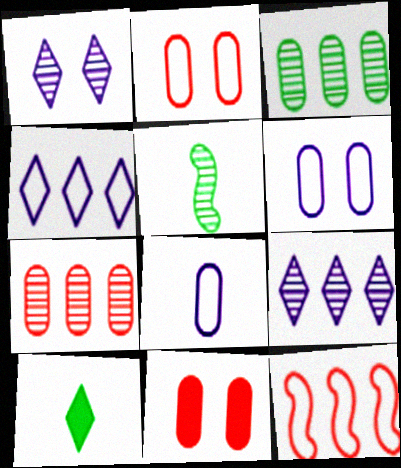[[1, 5, 7], 
[3, 8, 11], 
[4, 5, 11]]